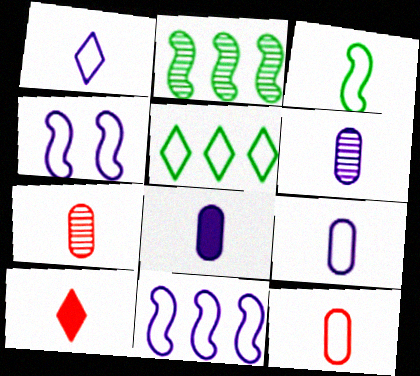[[1, 3, 12], 
[3, 6, 10], 
[4, 5, 12], 
[6, 8, 9]]